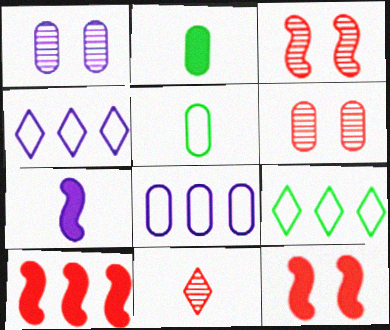[[1, 4, 7], 
[2, 3, 4], 
[2, 6, 8], 
[5, 7, 11], 
[6, 7, 9]]